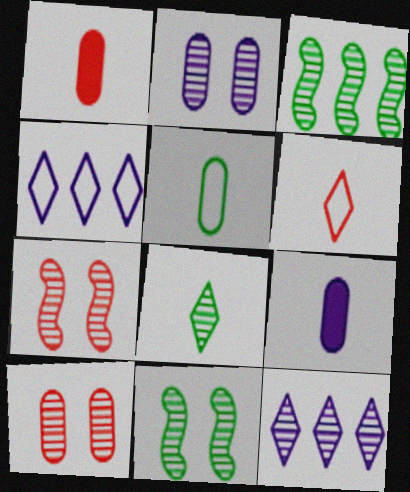[[1, 4, 11]]